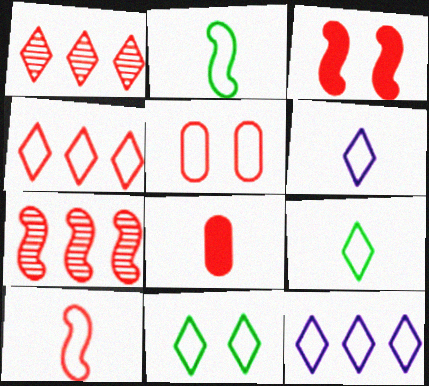[[2, 5, 12], 
[3, 7, 10], 
[4, 5, 10], 
[4, 6, 11]]